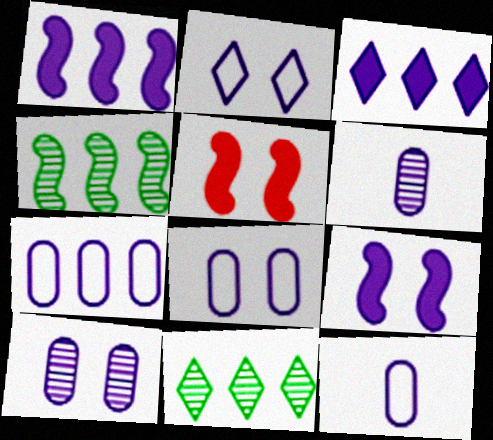[[1, 2, 6], 
[2, 9, 10], 
[5, 11, 12], 
[7, 8, 12]]